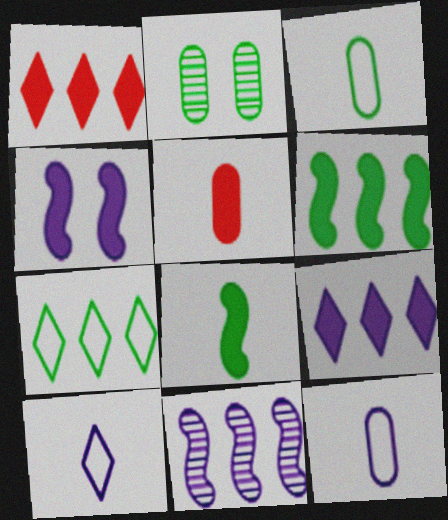[[2, 7, 8]]